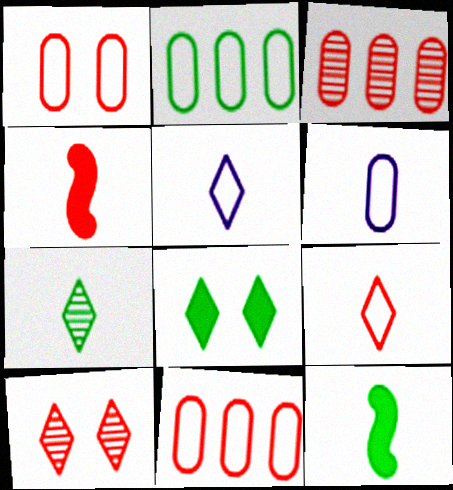[[1, 2, 6], 
[4, 6, 7], 
[4, 10, 11]]